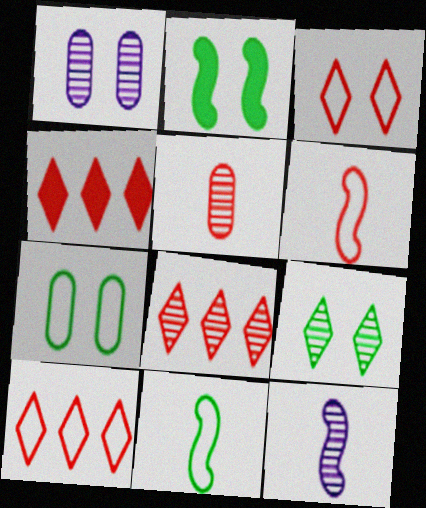[[1, 2, 3], 
[1, 4, 11], 
[2, 7, 9], 
[4, 7, 12], 
[4, 8, 10]]